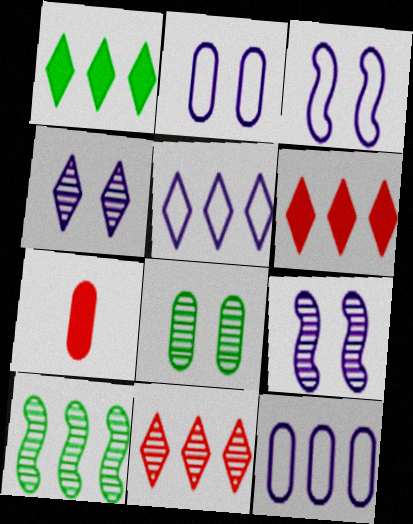[[1, 5, 11], 
[6, 10, 12], 
[7, 8, 12]]